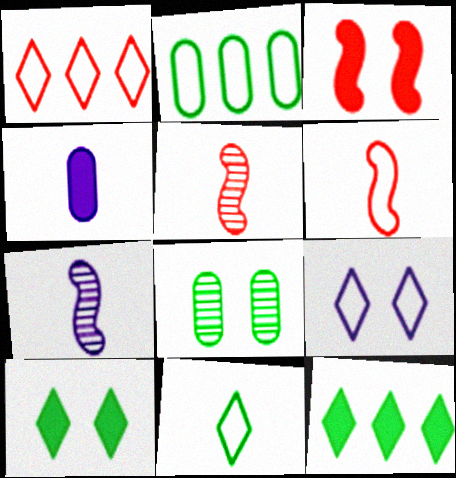[[1, 9, 11], 
[2, 6, 9], 
[3, 4, 12], 
[3, 8, 9], 
[4, 5, 11]]